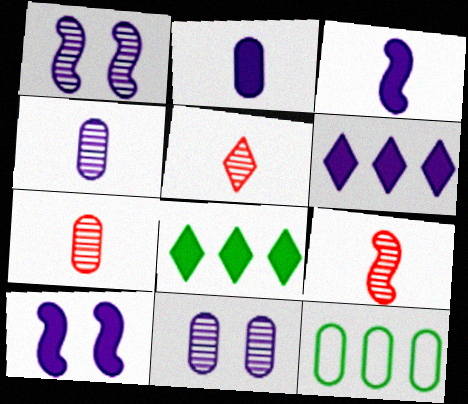[[2, 6, 10], 
[5, 7, 9], 
[5, 10, 12]]